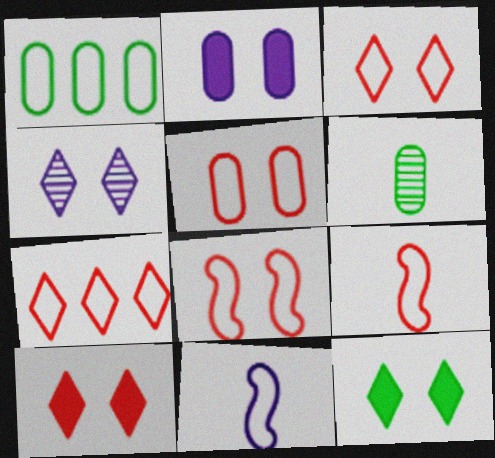[[1, 3, 11], 
[3, 4, 12], 
[3, 5, 8], 
[5, 7, 9]]